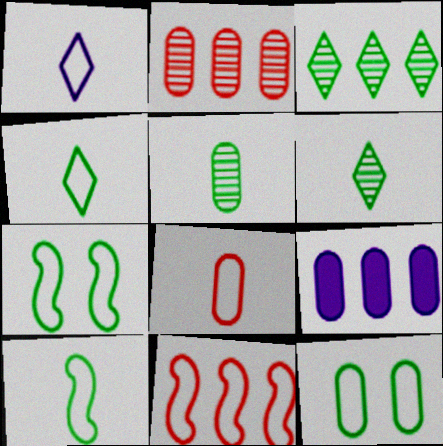[[1, 8, 10], 
[1, 11, 12], 
[3, 9, 11]]